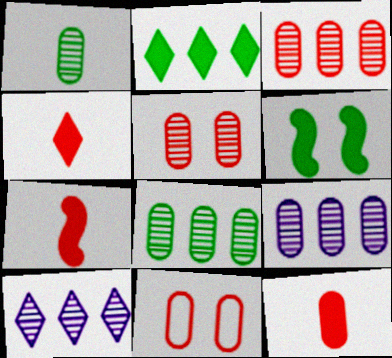[[1, 5, 9], 
[3, 8, 9], 
[3, 11, 12], 
[4, 7, 12]]